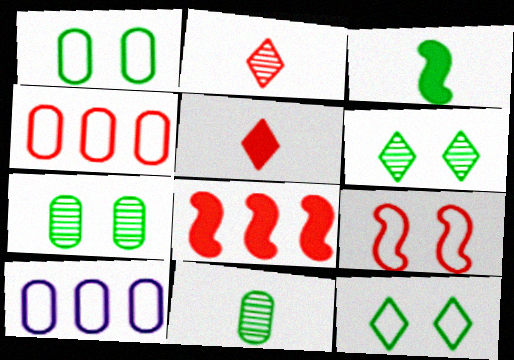[]